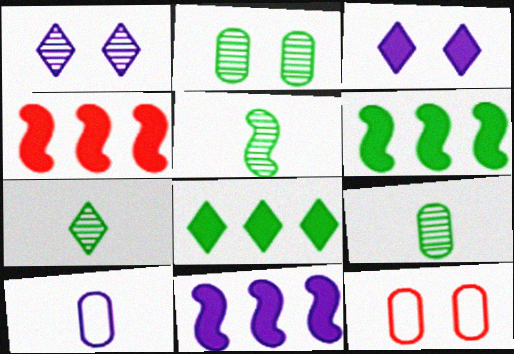[[1, 10, 11], 
[4, 6, 11], 
[5, 7, 9], 
[7, 11, 12]]